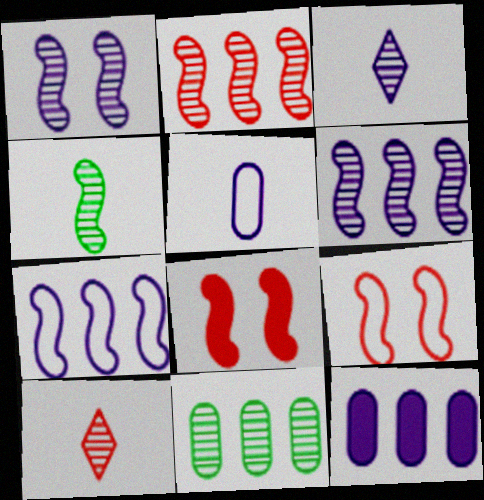[[1, 2, 4], 
[1, 10, 11], 
[4, 7, 8]]